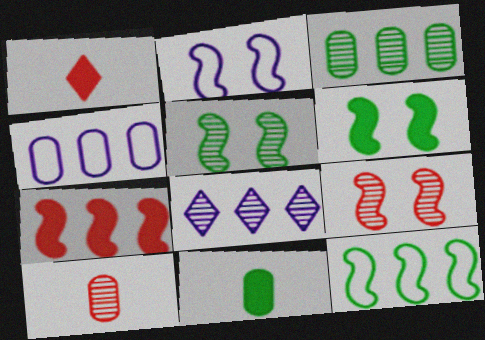[[1, 2, 3], 
[1, 4, 5], 
[2, 6, 9], 
[5, 8, 10]]